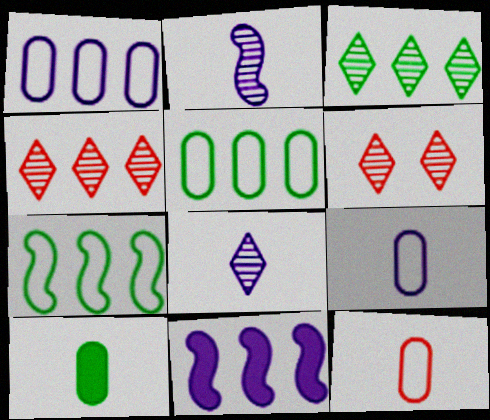[[3, 6, 8], 
[4, 5, 11]]